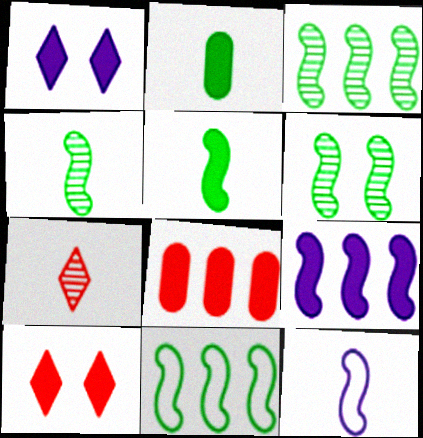[[1, 5, 8], 
[2, 7, 12], 
[2, 9, 10], 
[3, 4, 6], 
[5, 6, 11]]